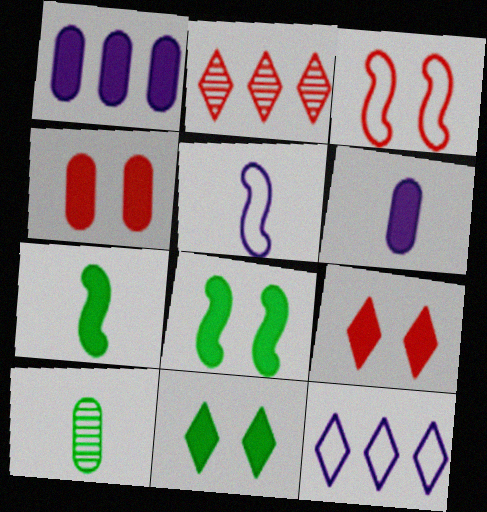[[1, 7, 9]]